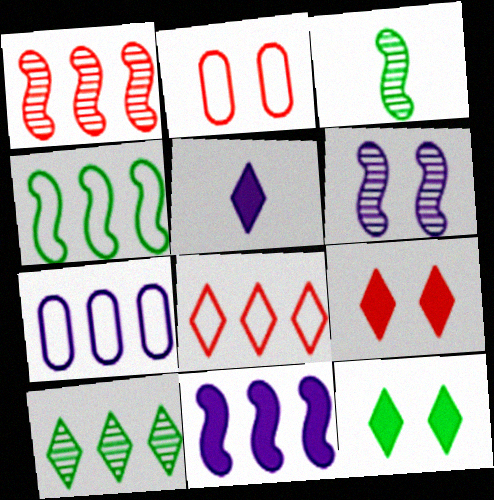[[1, 3, 6], 
[1, 4, 11], 
[2, 6, 12], 
[3, 7, 9], 
[4, 7, 8], 
[5, 6, 7]]